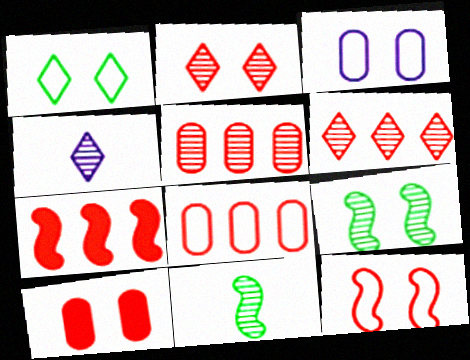[[1, 3, 12], 
[2, 10, 12], 
[4, 5, 9], 
[6, 7, 8]]